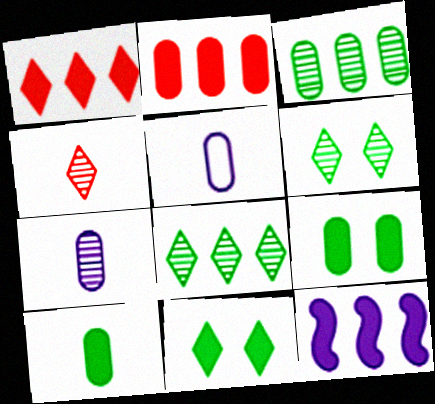[]